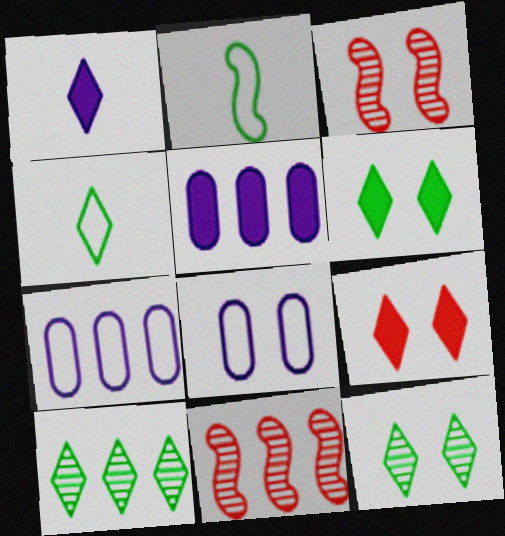[[3, 4, 5], 
[3, 6, 8], 
[4, 6, 10]]